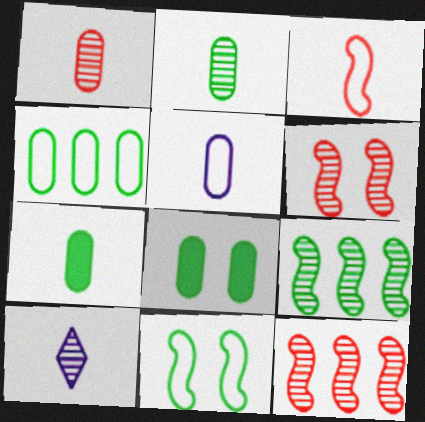[[1, 5, 7], 
[2, 4, 8], 
[3, 7, 10]]